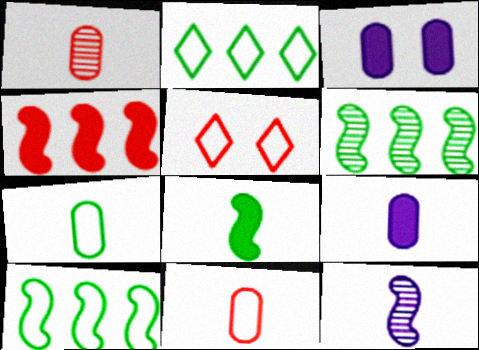[[1, 4, 5], 
[1, 7, 9], 
[5, 6, 9]]